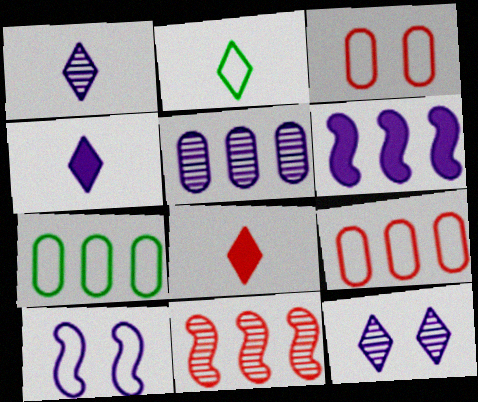[[1, 2, 8], 
[2, 9, 10], 
[3, 8, 11], 
[4, 5, 10]]